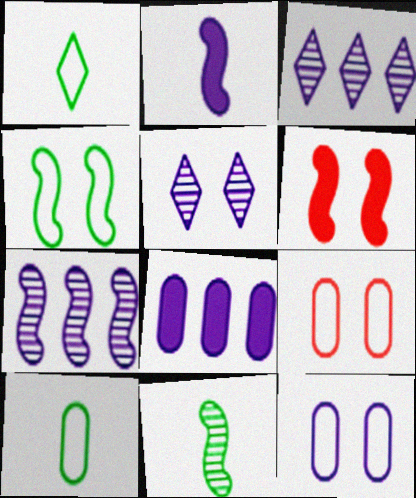[[2, 3, 12], 
[3, 6, 10]]